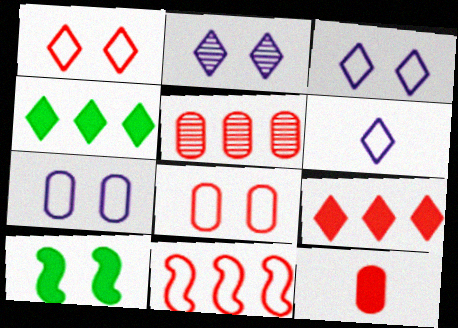[[2, 8, 10], 
[5, 6, 10], 
[5, 8, 12], 
[5, 9, 11]]